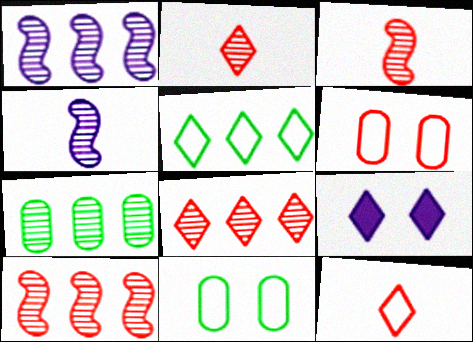[[1, 7, 8], 
[2, 5, 9]]